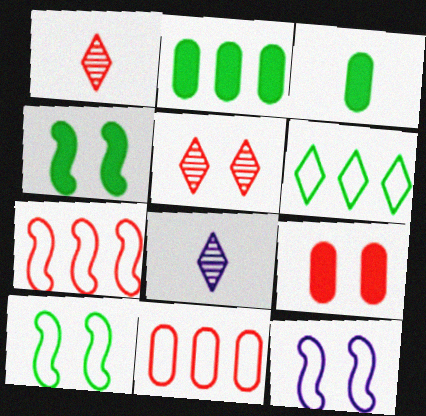[[1, 2, 12], 
[1, 7, 9], 
[4, 8, 11]]